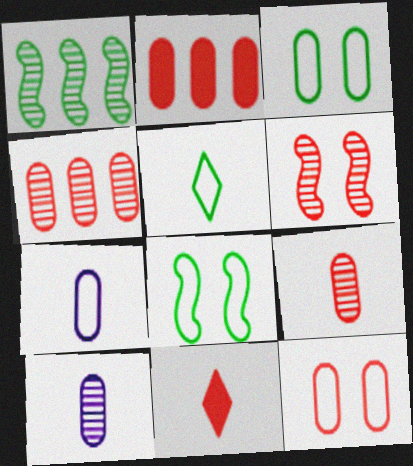[[2, 3, 10], 
[2, 9, 12]]